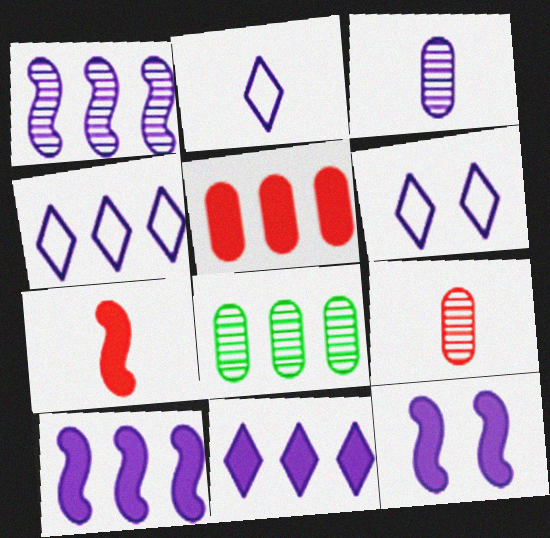[[2, 4, 6], 
[3, 4, 12], 
[3, 6, 10], 
[6, 7, 8]]